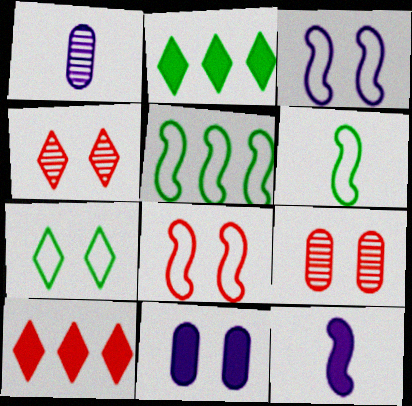[[1, 2, 8]]